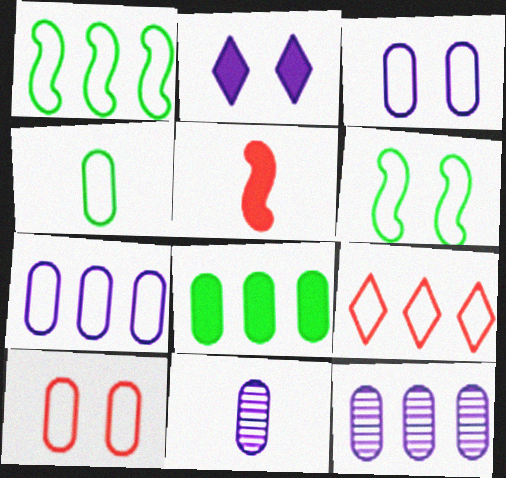[[1, 7, 9], 
[2, 5, 8], 
[4, 7, 10], 
[8, 10, 11]]